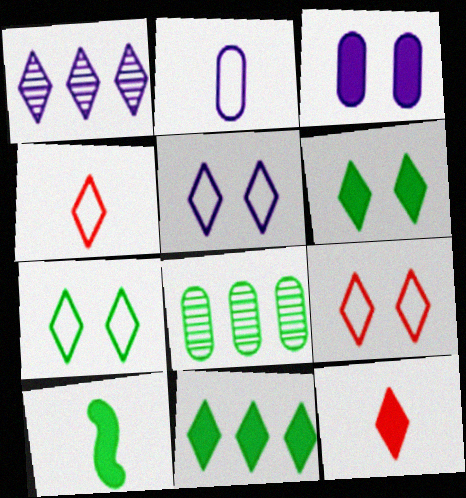[[1, 4, 6], 
[1, 7, 12], 
[5, 7, 9], 
[7, 8, 10]]